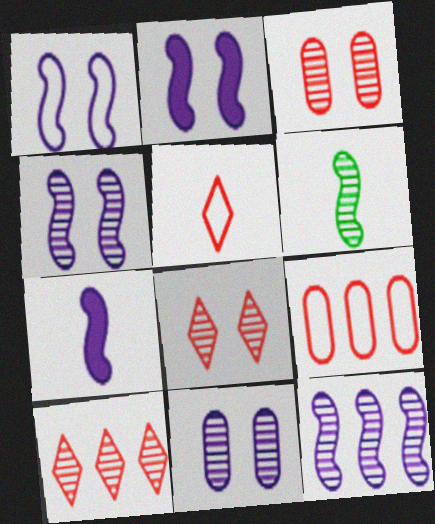[[1, 2, 4], 
[1, 7, 12], 
[6, 10, 11]]